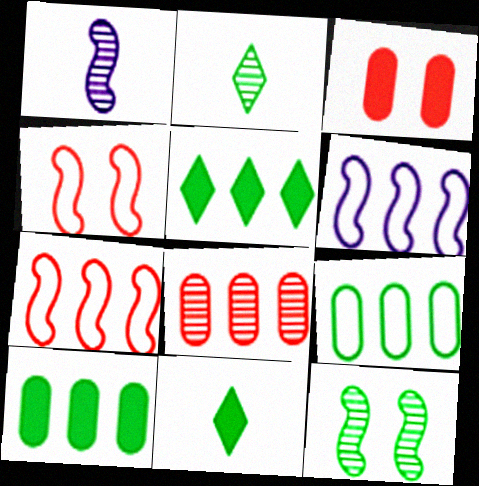[[2, 3, 6], 
[5, 6, 8], 
[9, 11, 12]]